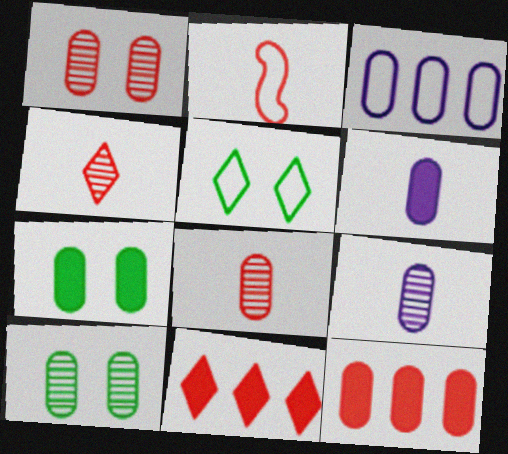[[1, 2, 11], 
[2, 3, 5], 
[3, 7, 8], 
[6, 7, 12]]